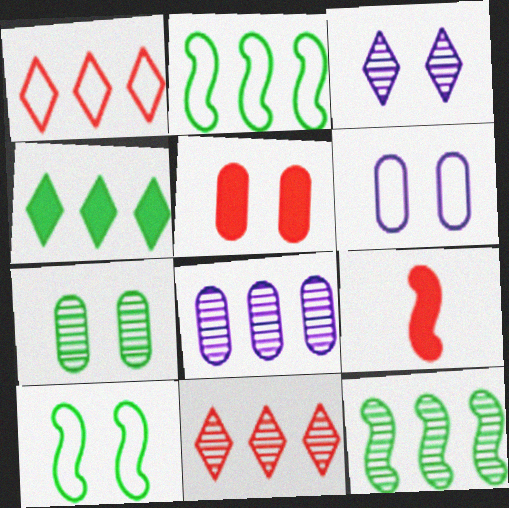[[3, 5, 10], 
[5, 6, 7], 
[8, 11, 12]]